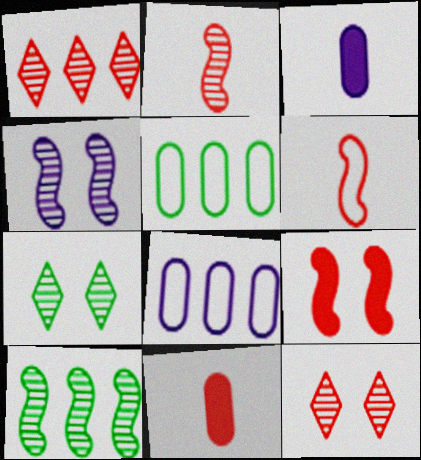[[2, 4, 10]]